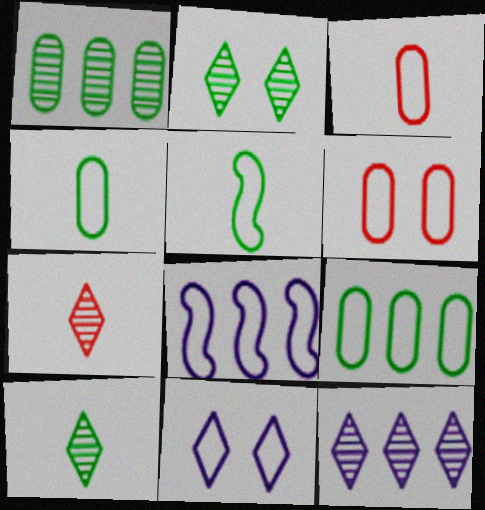[[2, 7, 12]]